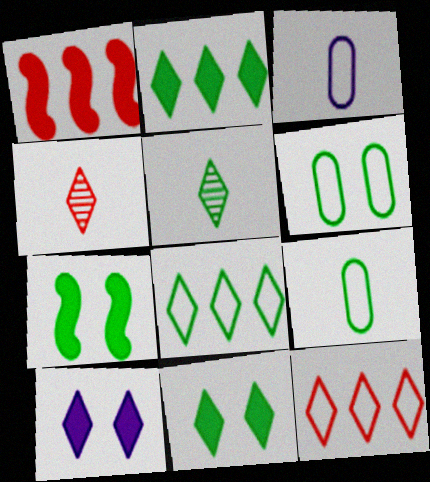[[4, 8, 10], 
[5, 8, 11], 
[5, 10, 12]]